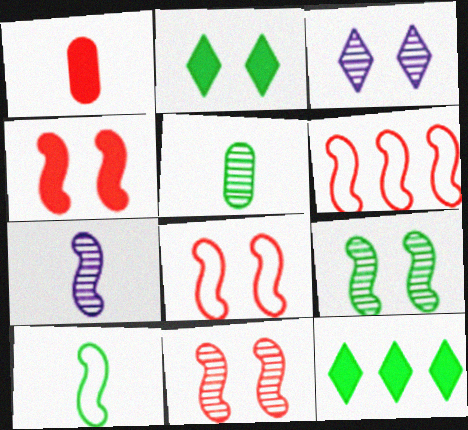[[4, 8, 11]]